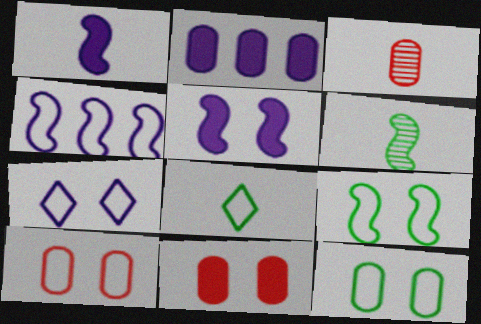[[1, 3, 8], 
[2, 3, 12], 
[4, 8, 10], 
[7, 9, 10]]